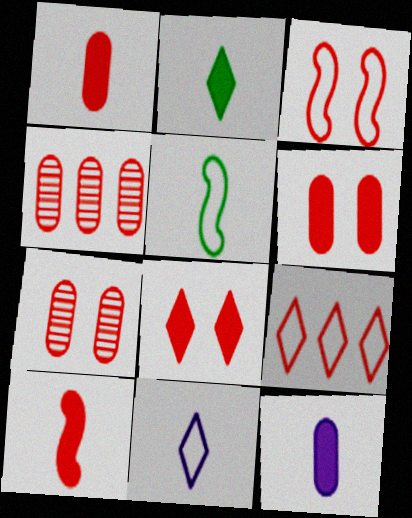[[2, 10, 12], 
[3, 7, 8], 
[7, 9, 10]]